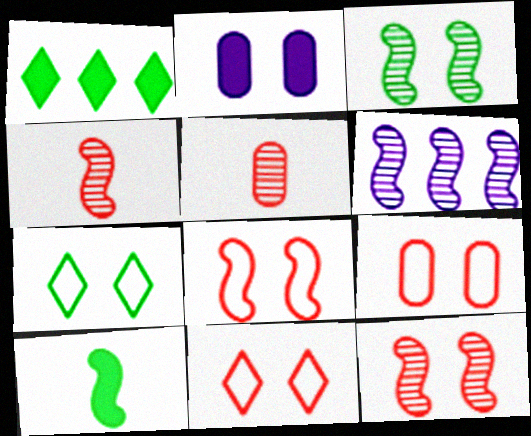[[2, 3, 11], 
[2, 7, 12], 
[3, 4, 6], 
[6, 8, 10], 
[8, 9, 11]]